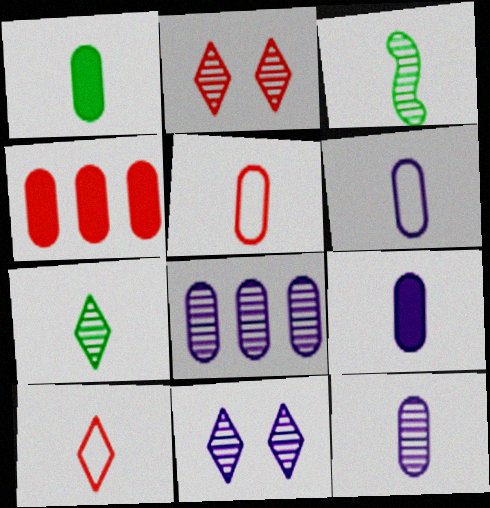[[1, 5, 12], 
[2, 3, 8], 
[3, 9, 10], 
[6, 9, 12]]